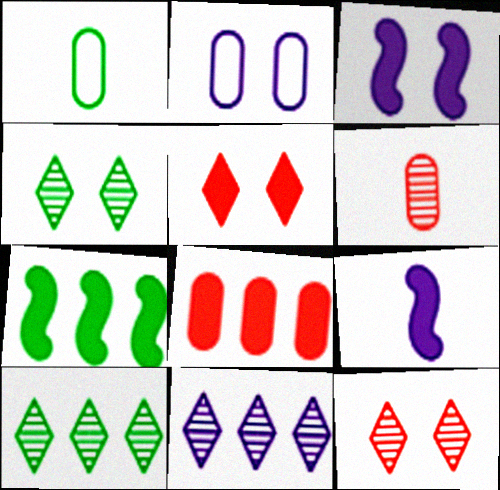[[1, 4, 7], 
[2, 9, 11]]